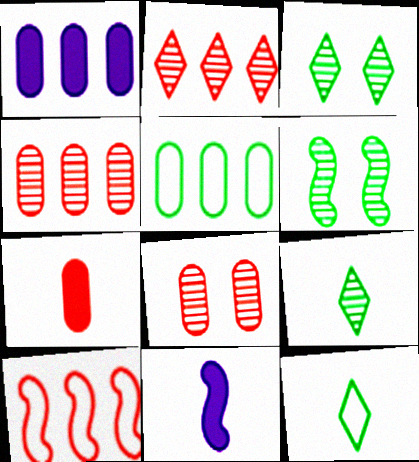[[1, 4, 5], 
[6, 10, 11]]